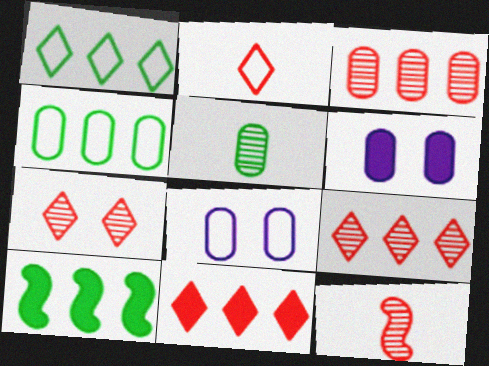[[1, 6, 12], 
[2, 7, 11], 
[3, 7, 12]]